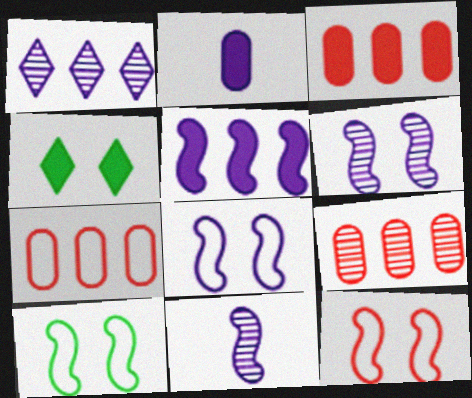[[1, 2, 8], 
[3, 7, 9], 
[4, 7, 11], 
[5, 8, 11], 
[8, 10, 12]]